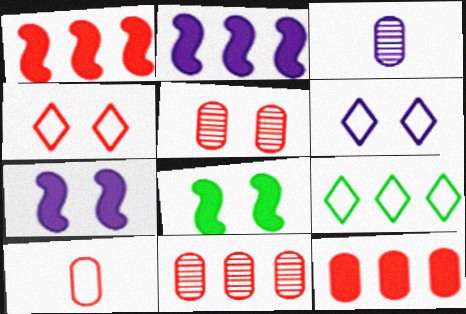[[2, 3, 6], 
[2, 9, 11], 
[5, 6, 8], 
[5, 10, 12]]